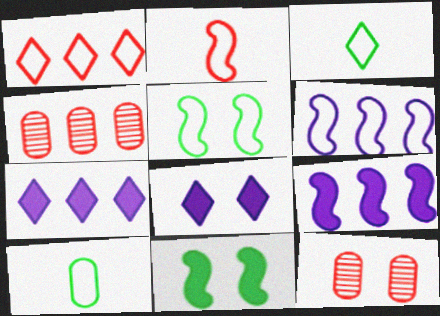[[2, 5, 6], 
[3, 9, 12], 
[5, 8, 12]]